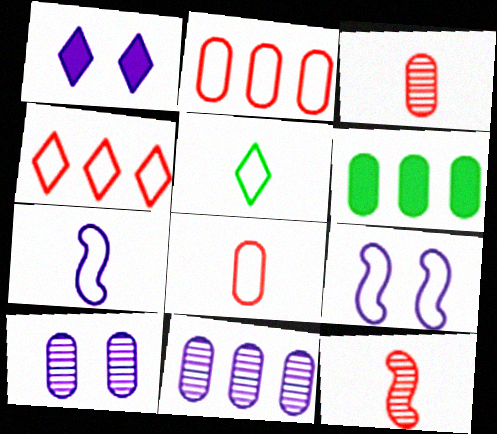[[1, 7, 11], 
[1, 9, 10], 
[2, 5, 9], 
[2, 6, 11], 
[5, 7, 8], 
[6, 8, 10]]